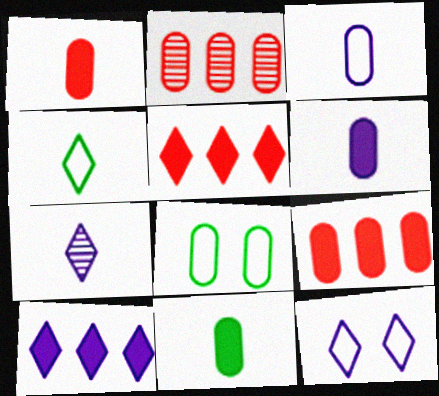[[1, 6, 11], 
[2, 6, 8], 
[7, 10, 12]]